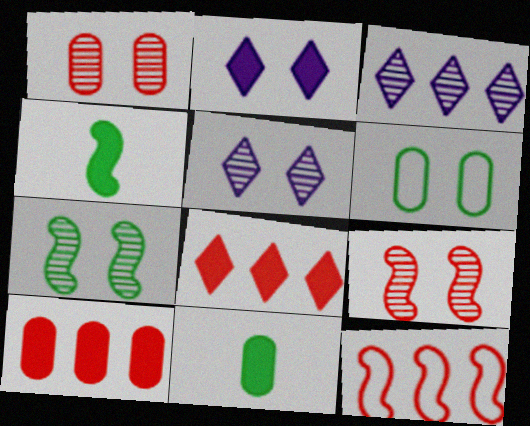[[1, 5, 7], 
[2, 4, 10], 
[2, 6, 9], 
[5, 11, 12]]